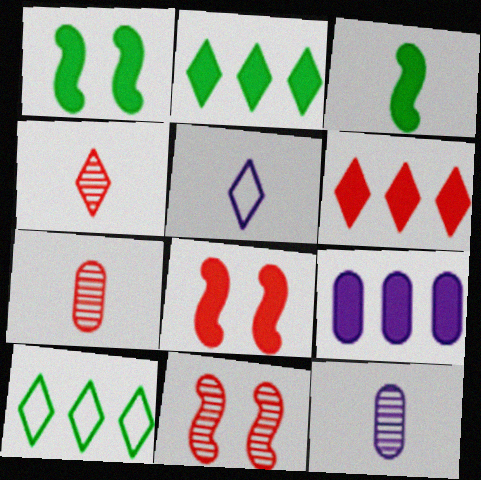[[3, 5, 7], 
[8, 10, 12]]